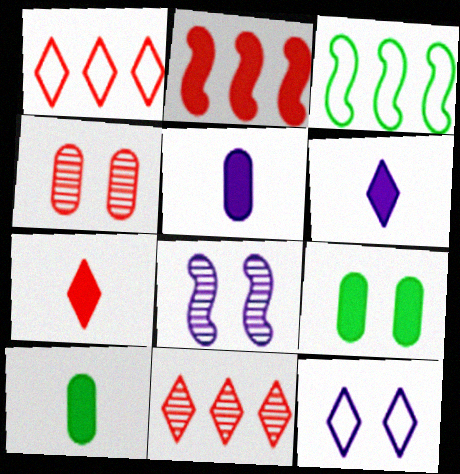[[1, 8, 10], 
[2, 6, 9], 
[3, 4, 6]]